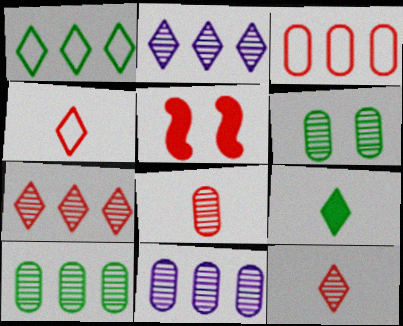[[3, 5, 12], 
[6, 8, 11]]